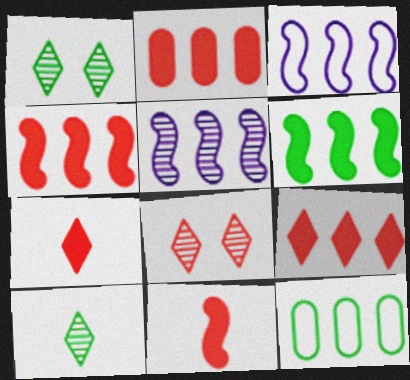[[2, 4, 9], 
[5, 9, 12]]